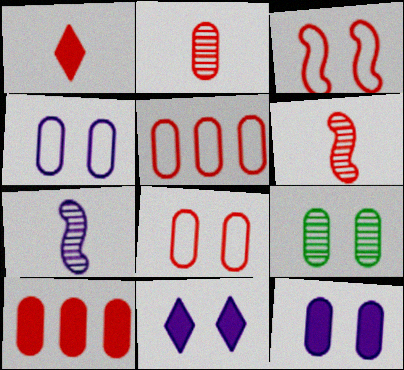[[2, 8, 10], 
[3, 9, 11], 
[8, 9, 12]]